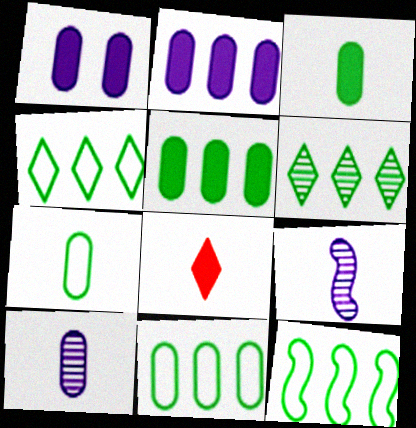[[4, 11, 12], 
[5, 6, 12], 
[7, 8, 9]]